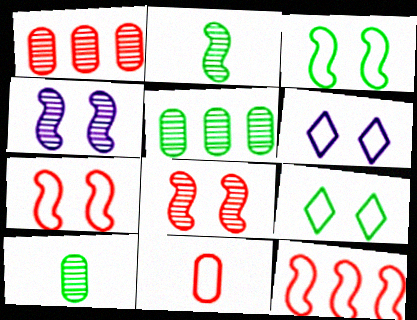[]